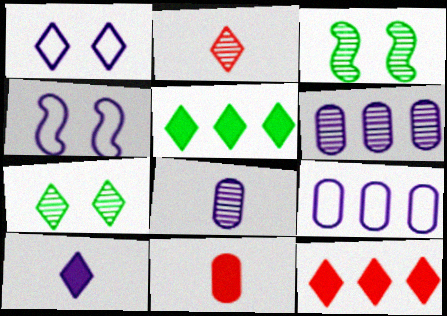[[1, 2, 5], 
[2, 3, 6], 
[4, 6, 10]]